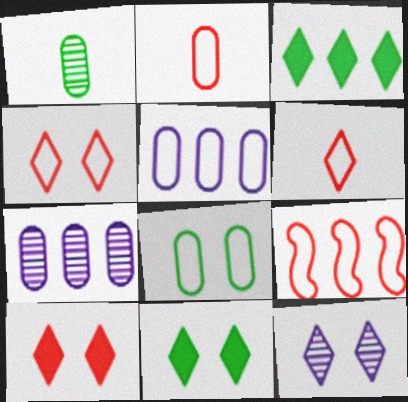[[2, 4, 9], 
[2, 5, 8], 
[3, 6, 12], 
[3, 7, 9], 
[4, 11, 12]]